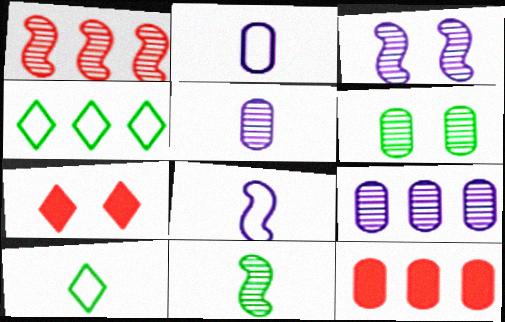[[1, 3, 11], 
[2, 6, 12], 
[3, 10, 12]]